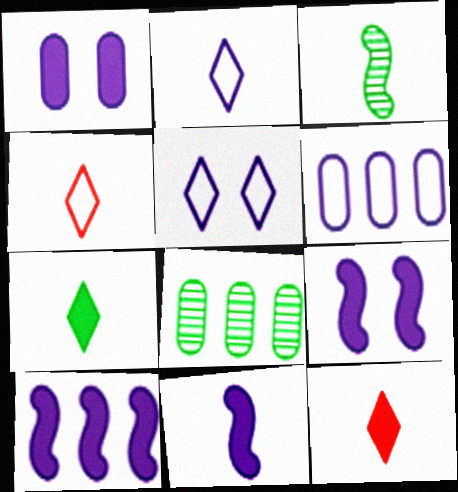[[4, 8, 9], 
[9, 10, 11]]